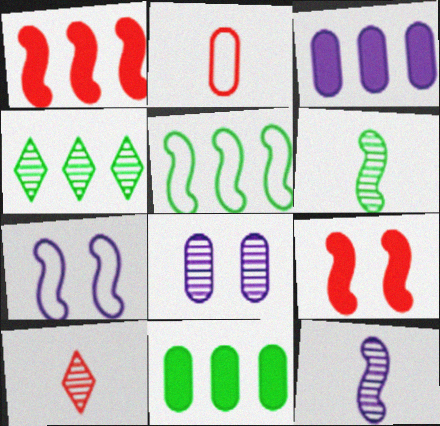[[1, 6, 7], 
[2, 8, 11], 
[4, 5, 11], 
[5, 9, 12], 
[7, 10, 11]]